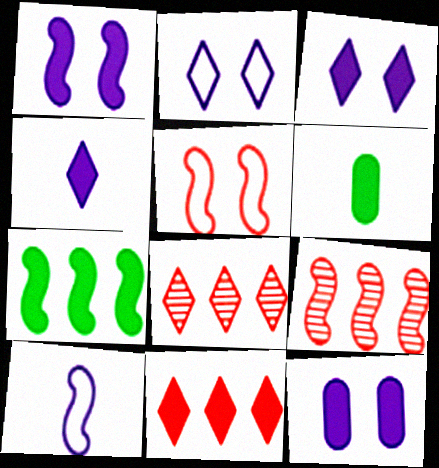[[1, 3, 12], 
[1, 6, 11], 
[2, 6, 9]]